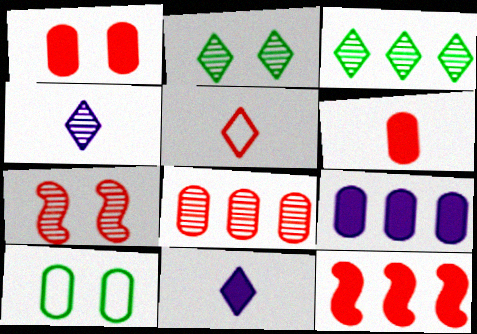[[4, 10, 12]]